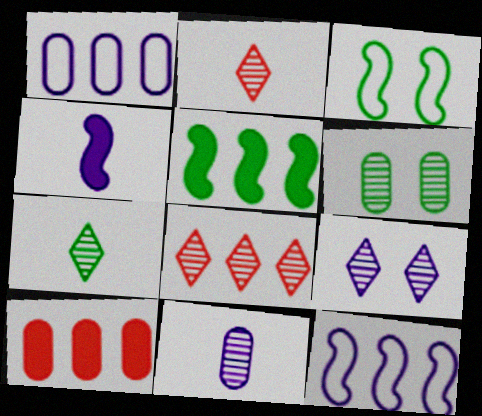[[1, 4, 9], 
[1, 5, 8], 
[7, 8, 9]]